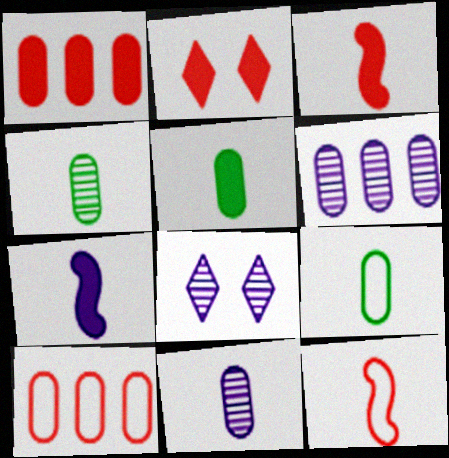[[1, 2, 3], 
[4, 5, 9]]